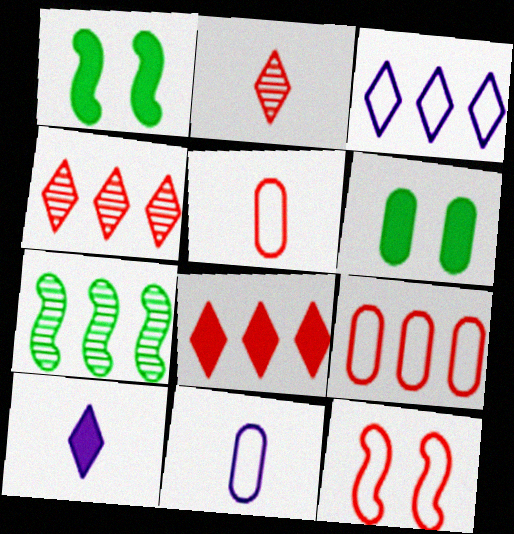[[1, 4, 11]]